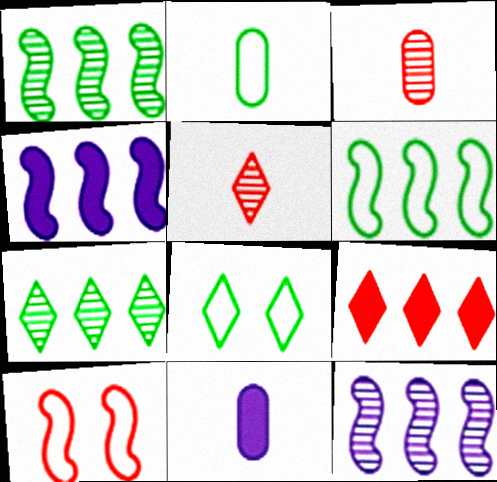[[2, 3, 11], 
[2, 6, 8], 
[3, 4, 8], 
[3, 9, 10], 
[7, 10, 11]]